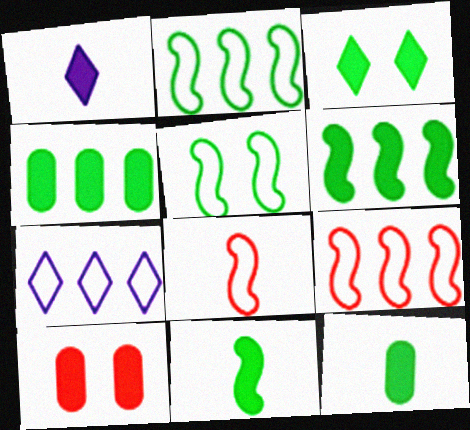[[1, 6, 10], 
[3, 4, 11], 
[3, 6, 12]]